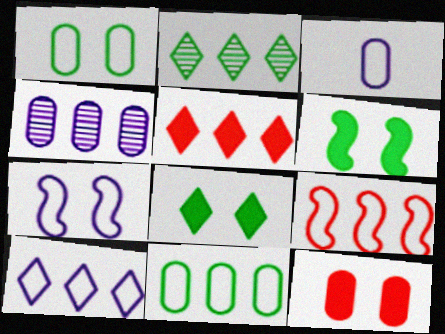[[2, 5, 10], 
[3, 7, 10], 
[9, 10, 11]]